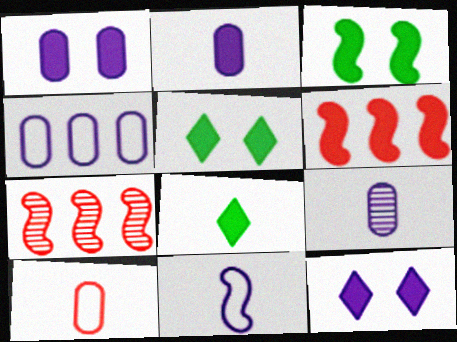[[1, 4, 9], 
[1, 6, 8], 
[2, 5, 6], 
[3, 7, 11]]